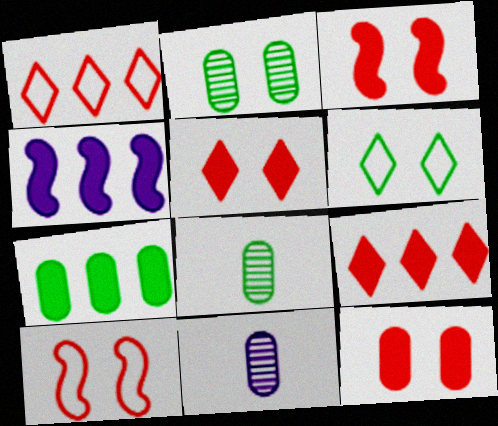[[3, 5, 12], 
[4, 7, 9]]